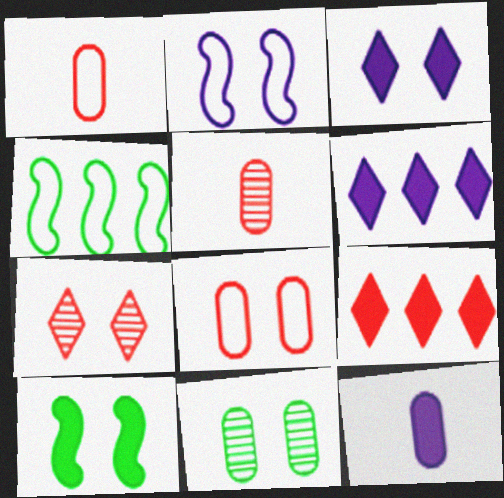[[3, 4, 5], 
[4, 7, 12], 
[9, 10, 12]]